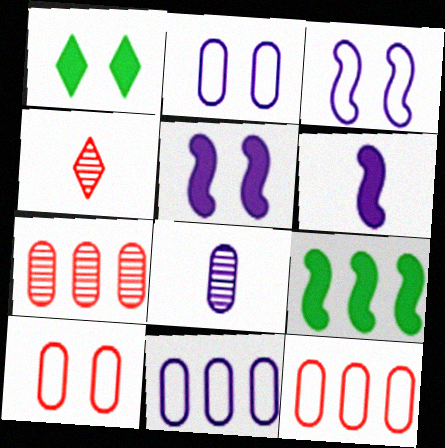[[2, 4, 9]]